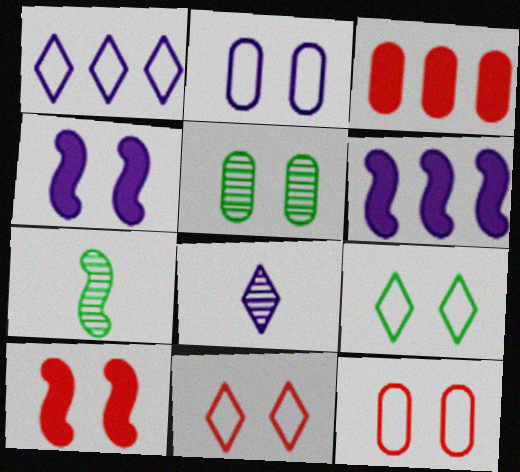[[2, 6, 8], 
[4, 5, 11]]